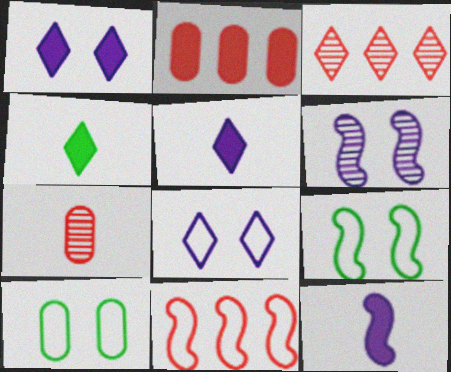[[2, 3, 11], 
[3, 4, 8], 
[3, 10, 12]]